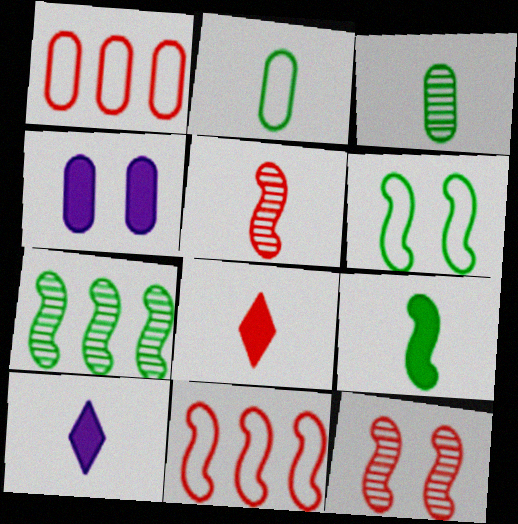[[1, 3, 4], 
[1, 8, 12], 
[2, 5, 10], 
[6, 7, 9]]